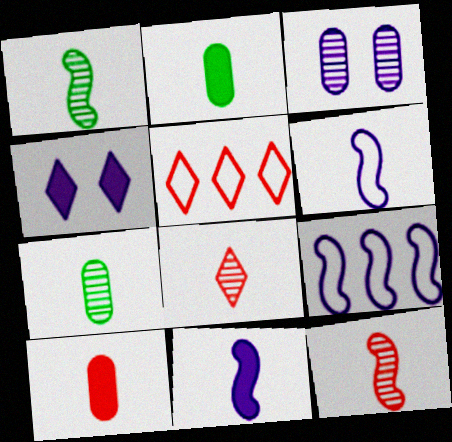[[2, 6, 8]]